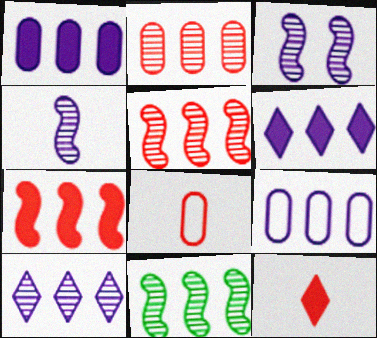[[2, 10, 11]]